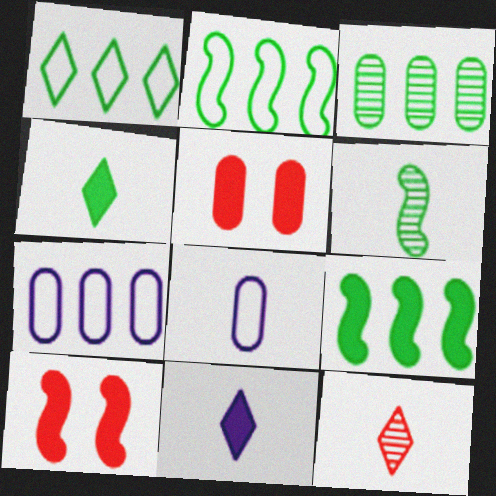[[1, 3, 9], 
[3, 5, 8], 
[5, 9, 11]]